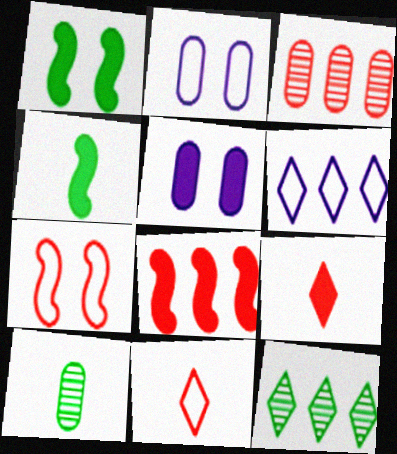[[3, 7, 9]]